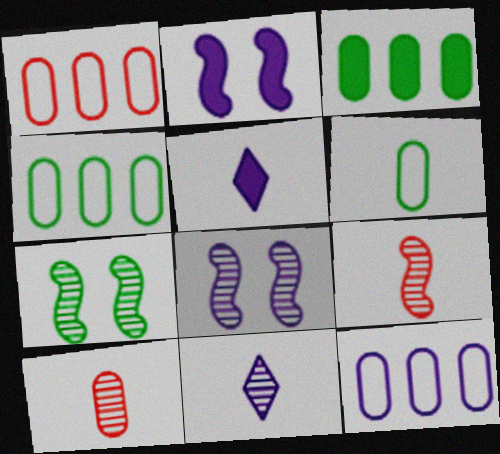[[1, 4, 12], 
[1, 5, 7], 
[2, 11, 12], 
[5, 6, 9], 
[5, 8, 12]]